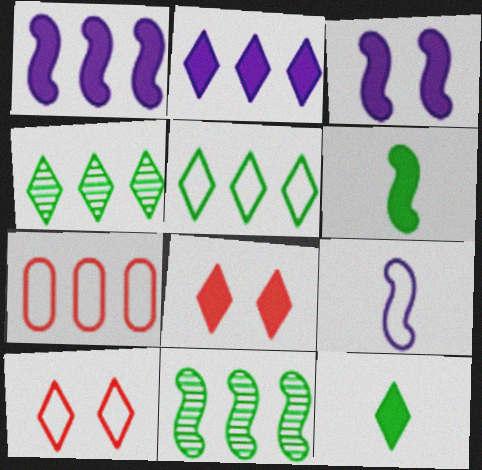[[1, 4, 7], 
[2, 7, 11], 
[2, 8, 12]]